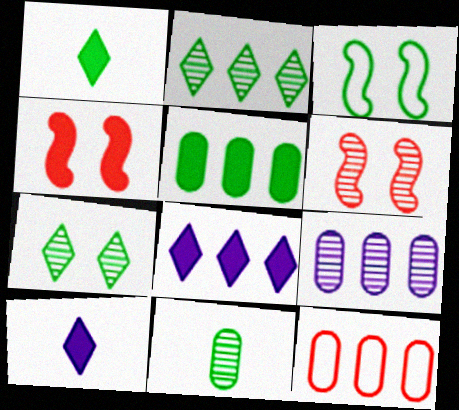[[4, 5, 10], 
[5, 9, 12]]